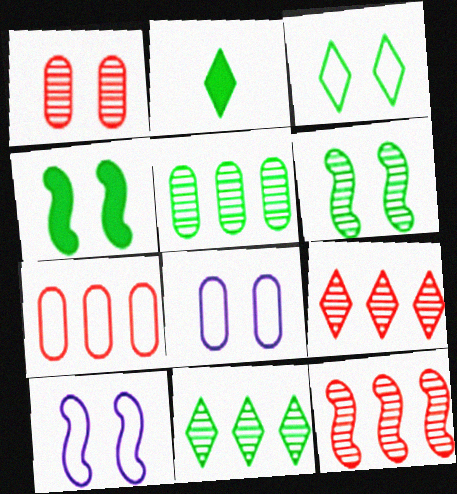[[2, 3, 11], 
[2, 8, 12]]